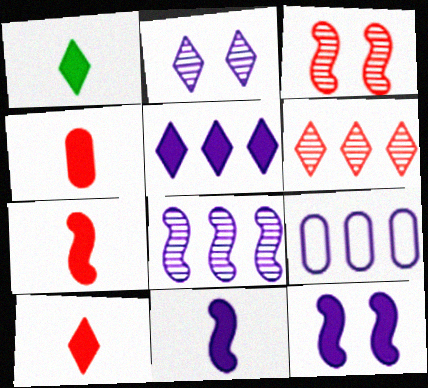[[1, 3, 9], 
[1, 4, 11], 
[2, 9, 11], 
[4, 7, 10], 
[5, 8, 9]]